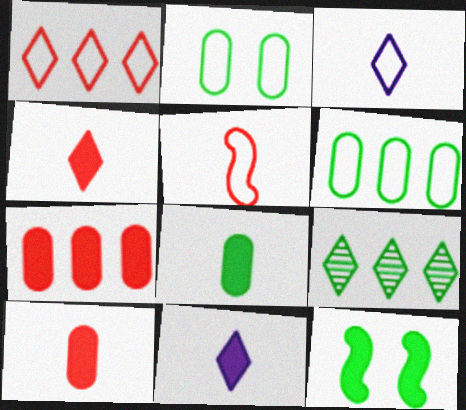[[7, 11, 12]]